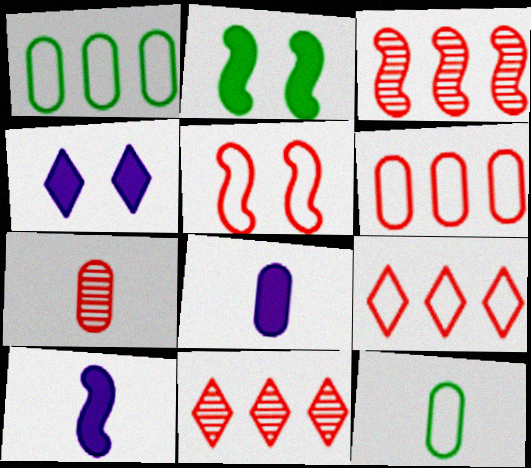[[3, 4, 12], 
[7, 8, 12]]